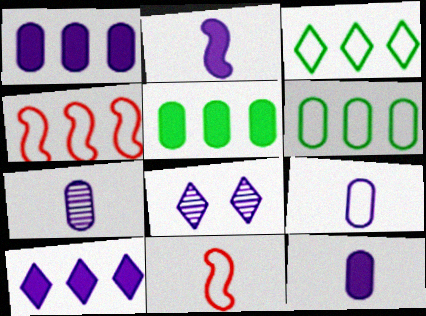[[5, 8, 11], 
[7, 9, 12]]